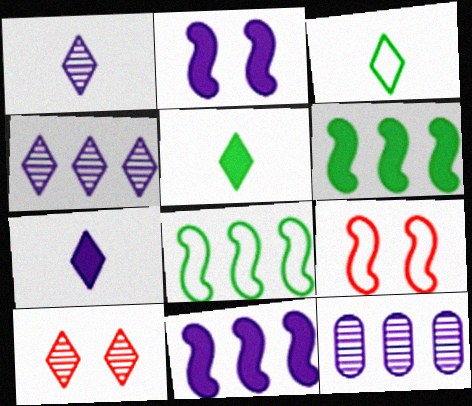[[5, 9, 12]]